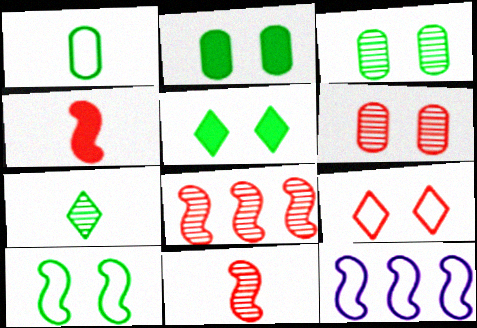[[1, 9, 12], 
[3, 5, 10]]